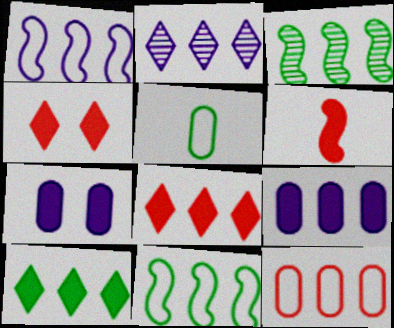[[1, 2, 9], 
[6, 7, 10]]